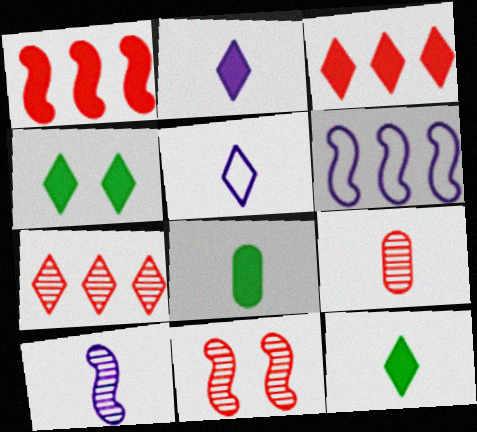[[2, 3, 4], 
[4, 5, 7], 
[4, 6, 9], 
[7, 9, 11]]